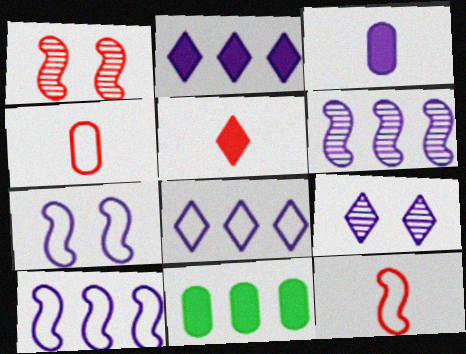[[3, 9, 10], 
[9, 11, 12]]